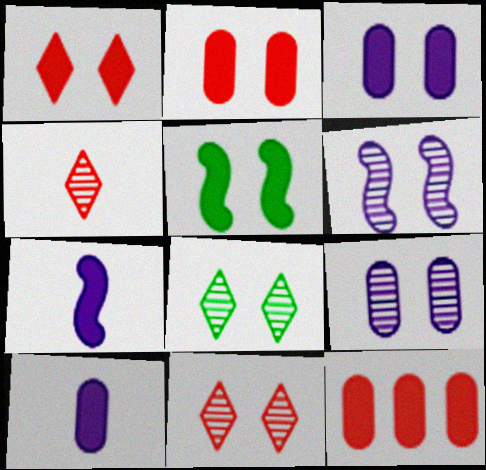[[1, 3, 5]]